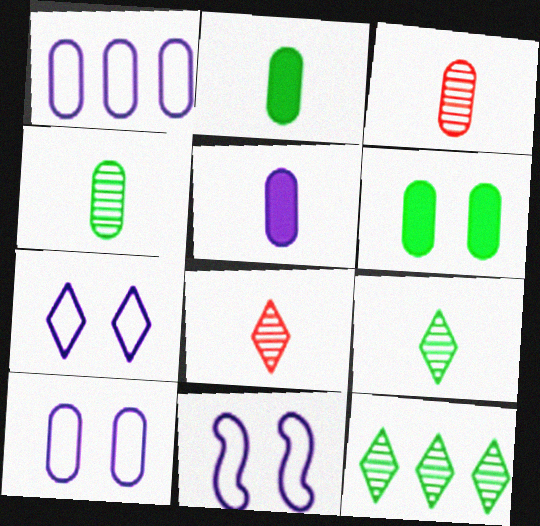[[1, 3, 6], 
[7, 10, 11]]